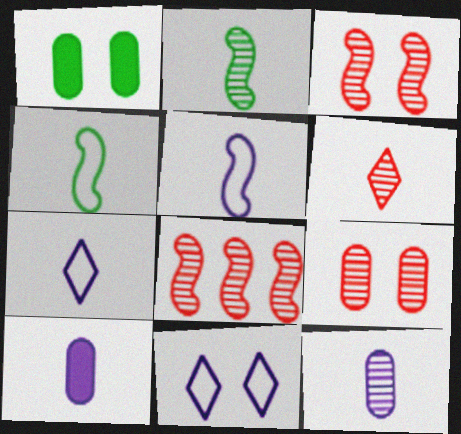[[1, 3, 11], 
[1, 7, 8], 
[2, 6, 12], 
[4, 6, 10], 
[6, 8, 9]]